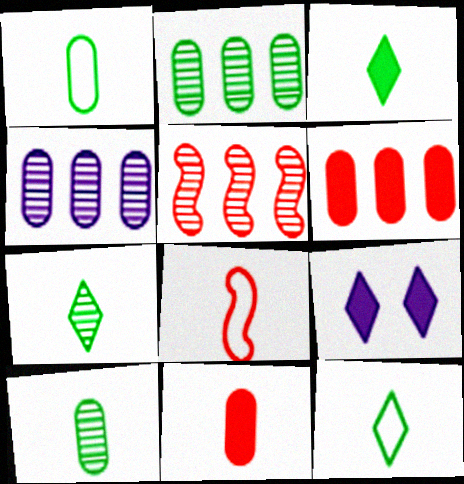[[1, 5, 9], 
[2, 8, 9], 
[3, 7, 12]]